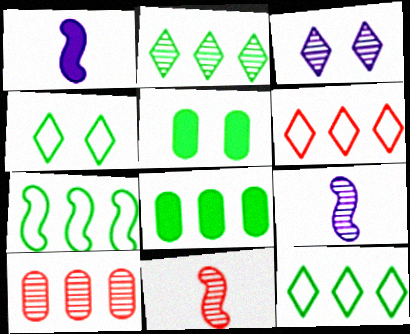[[1, 4, 10], 
[2, 7, 8], 
[5, 6, 9]]